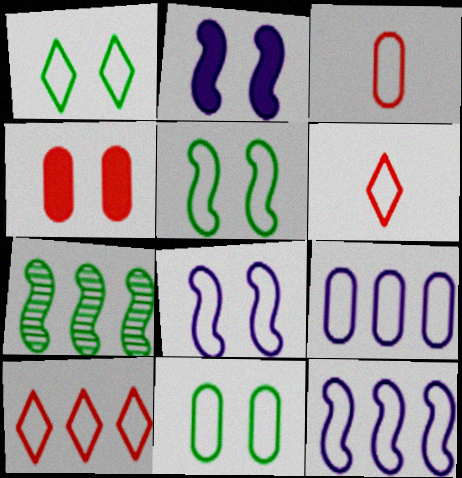[[1, 3, 12], 
[1, 5, 11], 
[3, 9, 11], 
[5, 6, 9], 
[6, 11, 12]]